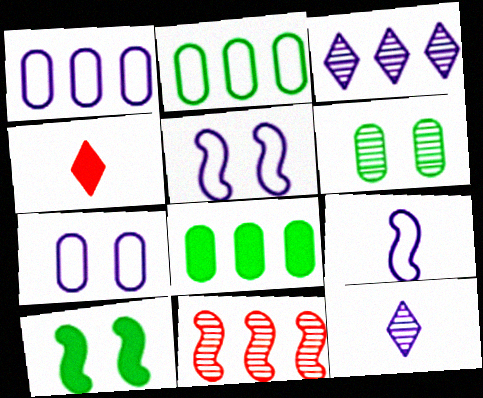[[6, 11, 12], 
[9, 10, 11]]